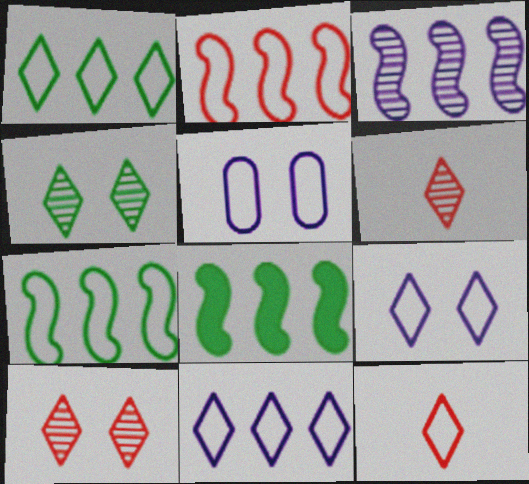[[1, 9, 12], 
[2, 3, 8], 
[5, 6, 8], 
[5, 7, 12]]